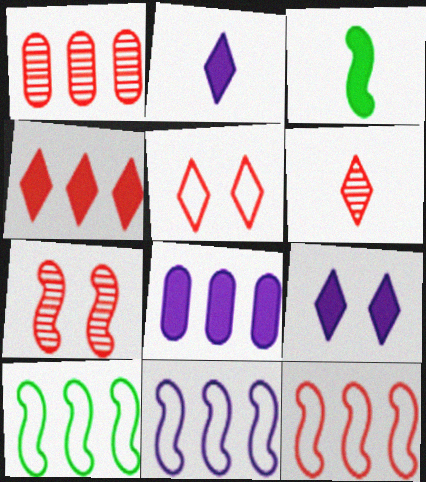[[1, 4, 12], 
[1, 6, 7], 
[3, 7, 11], 
[4, 5, 6], 
[10, 11, 12]]